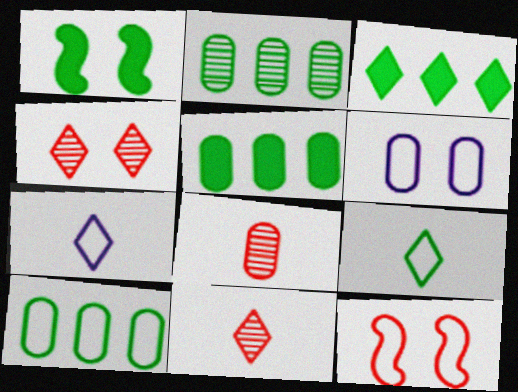[[1, 2, 9], 
[1, 4, 6], 
[2, 5, 10], 
[3, 4, 7], 
[5, 6, 8], 
[7, 10, 12]]